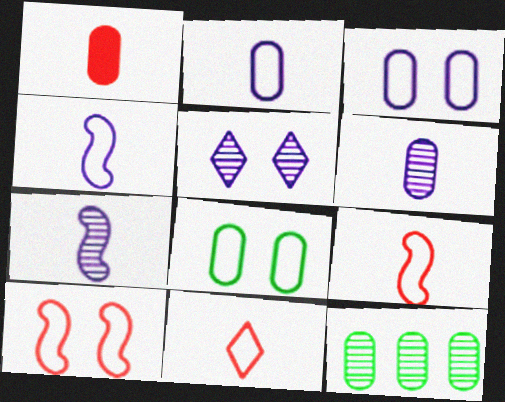[[1, 3, 12]]